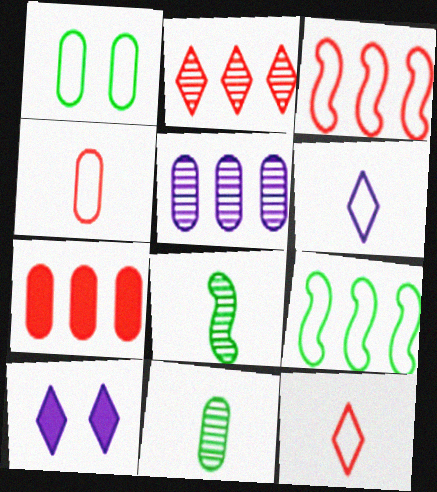[[1, 3, 6], 
[2, 3, 7], 
[3, 10, 11]]